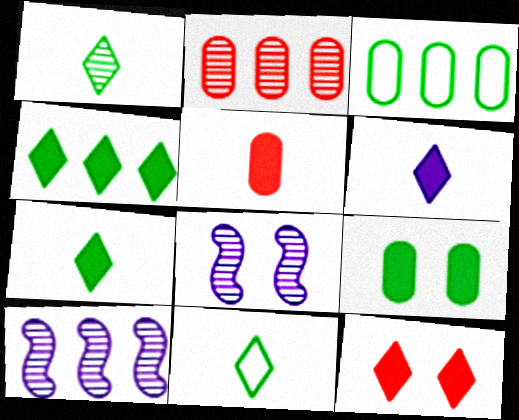[[1, 2, 8], 
[1, 7, 11], 
[4, 6, 12]]